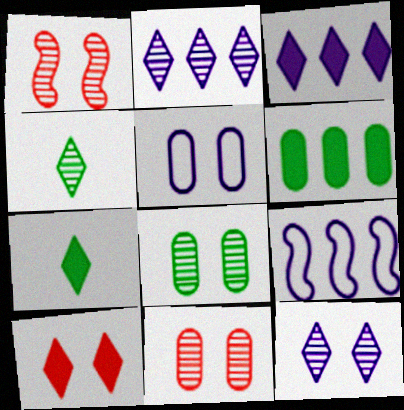[[1, 8, 12], 
[3, 7, 10], 
[7, 9, 11]]